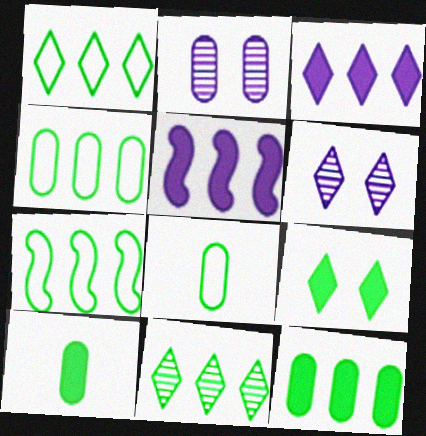[[1, 4, 7], 
[7, 11, 12]]